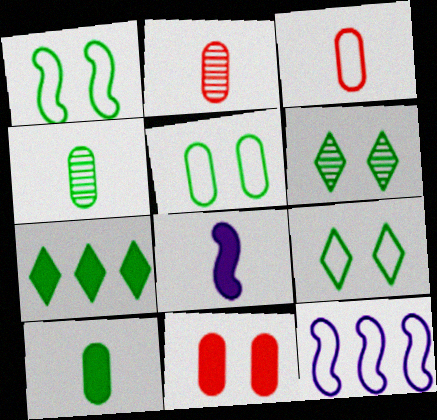[[1, 4, 7], 
[1, 5, 9], 
[3, 9, 12], 
[7, 8, 11]]